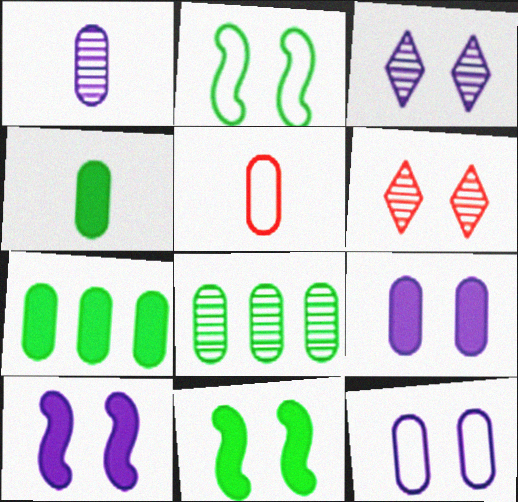[[1, 4, 5], 
[2, 6, 9], 
[3, 10, 12], 
[5, 8, 9], 
[6, 11, 12]]